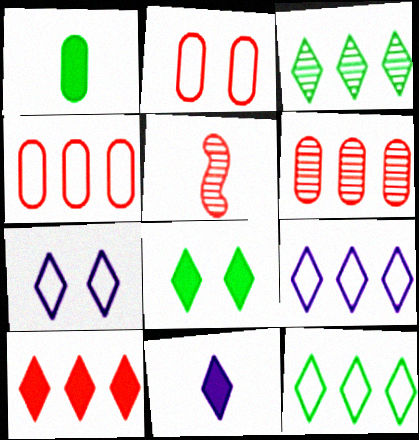[[2, 5, 10], 
[3, 9, 10], 
[8, 10, 11]]